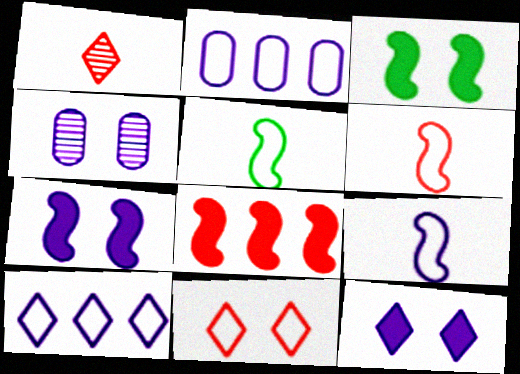[[1, 2, 3], 
[2, 5, 11], 
[3, 4, 11], 
[5, 6, 9]]